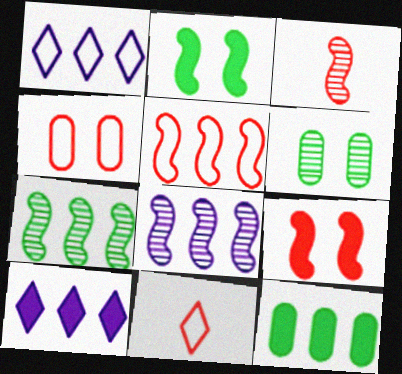[[3, 5, 9], 
[4, 5, 11]]